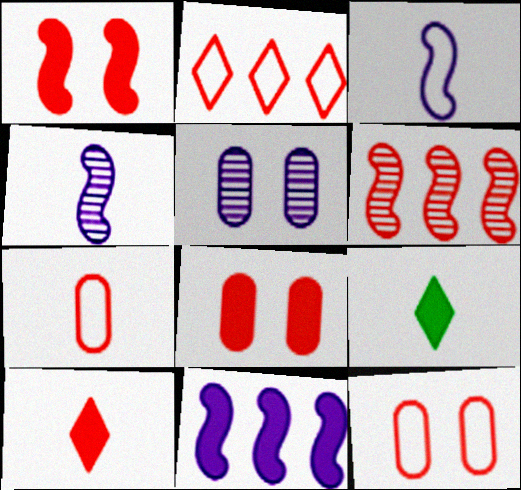[[4, 7, 9], 
[6, 10, 12], 
[8, 9, 11]]